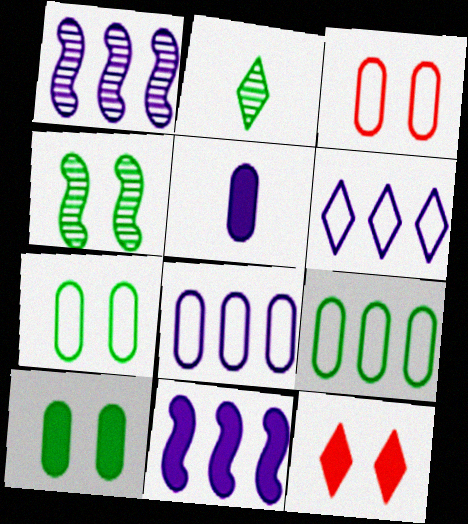[[2, 3, 11], 
[2, 6, 12]]